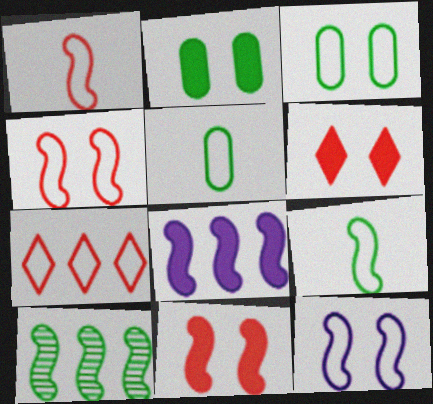[[5, 7, 12]]